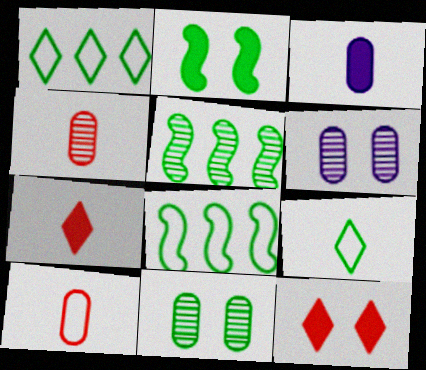[[6, 7, 8]]